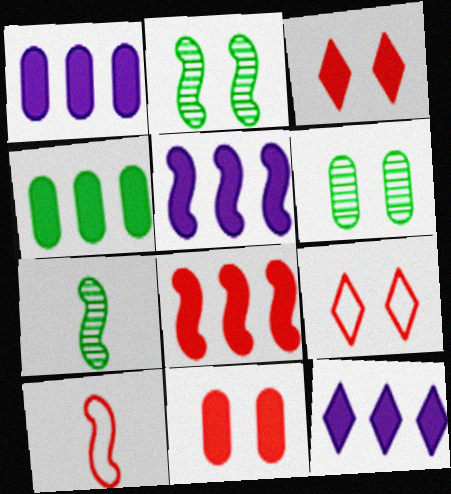[[1, 5, 12], 
[1, 7, 9], 
[2, 5, 10], 
[4, 8, 12], 
[6, 10, 12]]